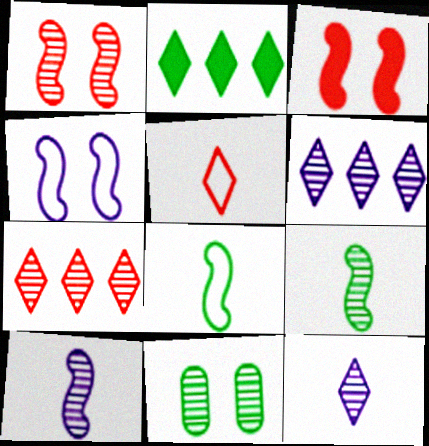[[2, 8, 11], 
[7, 10, 11]]